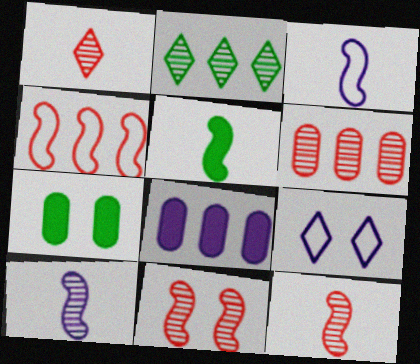[[1, 6, 11], 
[2, 4, 8], 
[3, 5, 12], 
[5, 6, 9], 
[7, 9, 11], 
[8, 9, 10]]